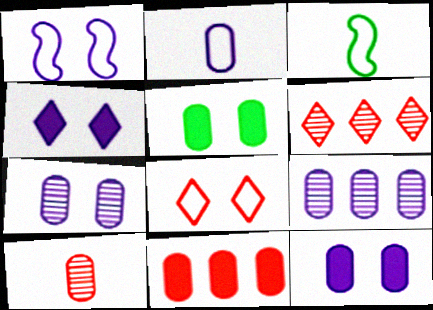[[1, 4, 7], 
[2, 9, 12], 
[3, 6, 12]]